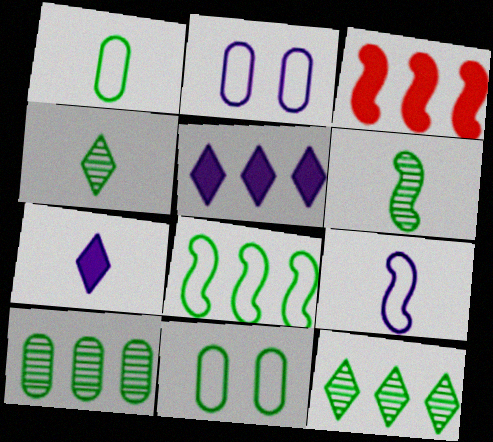[[2, 3, 4]]